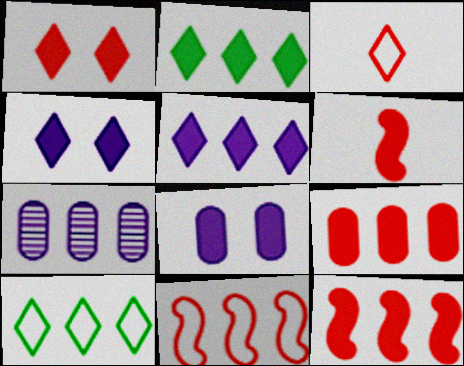[[1, 6, 9], 
[2, 6, 8], 
[2, 7, 11], 
[7, 10, 12]]